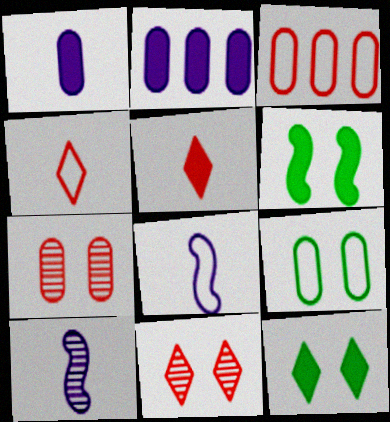[[2, 5, 6], 
[3, 10, 12]]